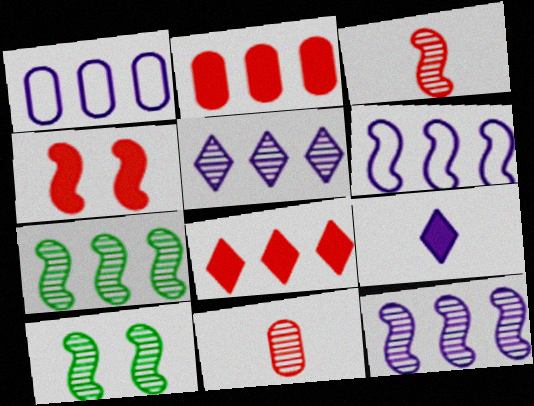[[1, 7, 8], 
[3, 10, 12], 
[5, 10, 11]]